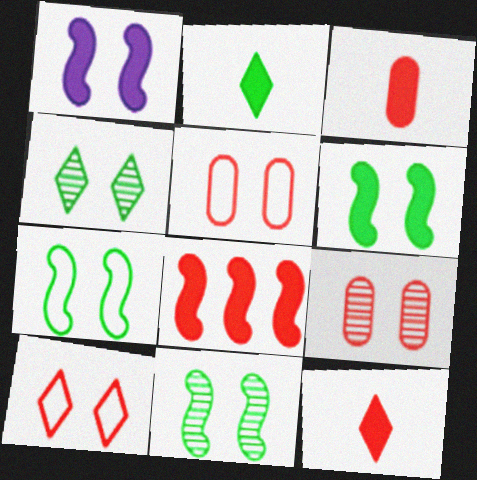[[1, 4, 5], 
[6, 7, 11]]